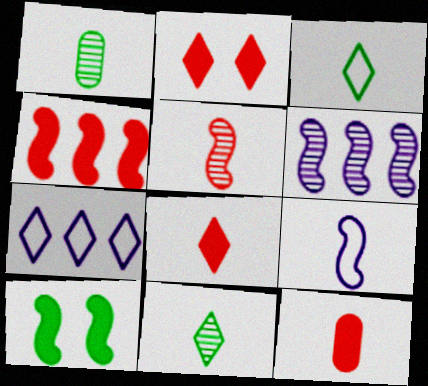[[1, 8, 9], 
[2, 4, 12], 
[2, 7, 11], 
[9, 11, 12]]